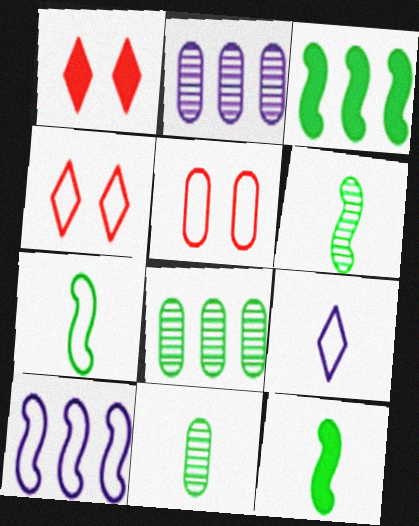[[1, 2, 7], 
[1, 10, 11], 
[2, 4, 12], 
[6, 7, 12]]